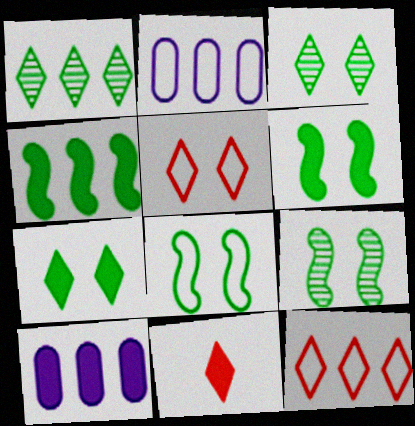[[2, 9, 11], 
[6, 8, 9], 
[6, 10, 11]]